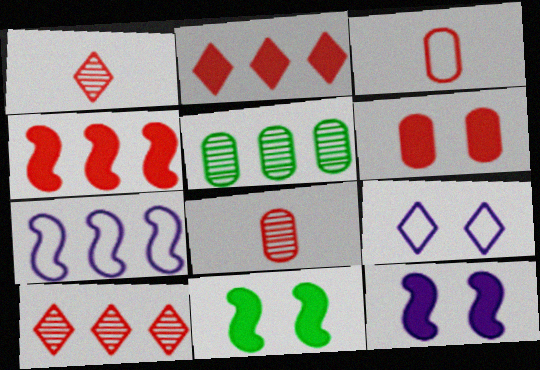[[2, 5, 7]]